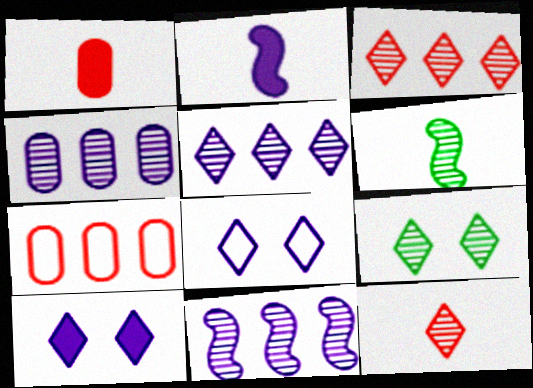[[2, 4, 8], 
[2, 7, 9], 
[4, 5, 11], 
[5, 9, 12], 
[6, 7, 10]]